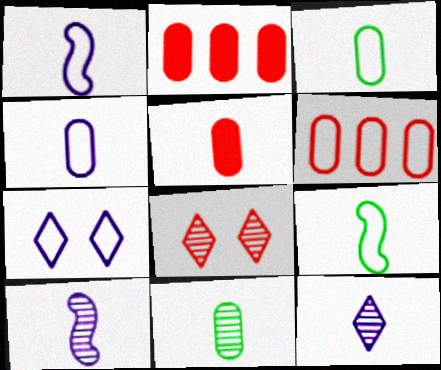[[4, 5, 11], 
[5, 9, 12], 
[6, 7, 9]]